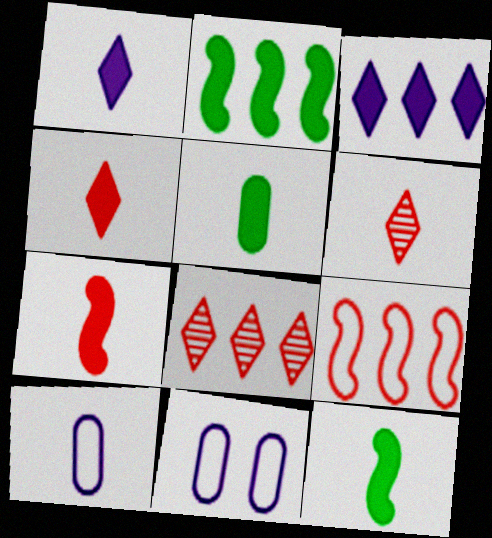[[1, 5, 7], 
[2, 6, 11], 
[6, 10, 12], 
[8, 11, 12]]